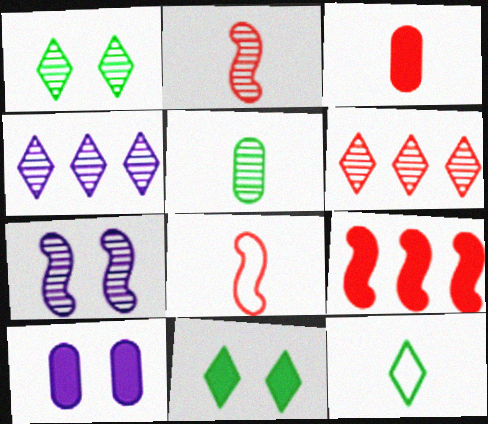[[5, 6, 7]]